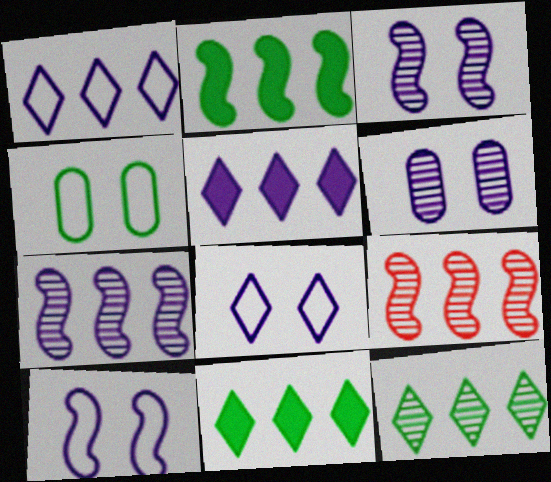[]